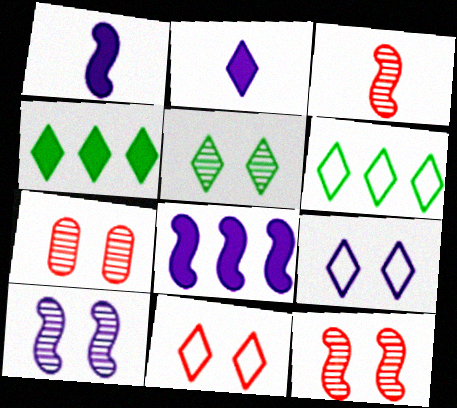[[1, 6, 7], 
[5, 7, 10]]